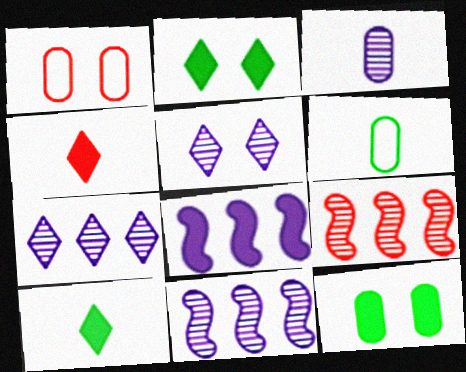[[1, 4, 9], 
[1, 10, 11], 
[3, 5, 11], 
[4, 8, 12]]